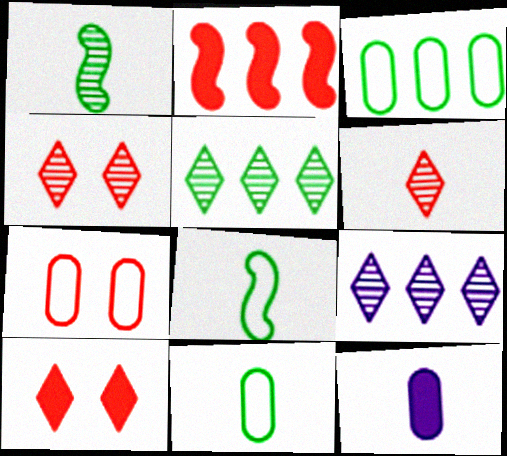[[2, 3, 9], 
[2, 6, 7], 
[6, 8, 12]]